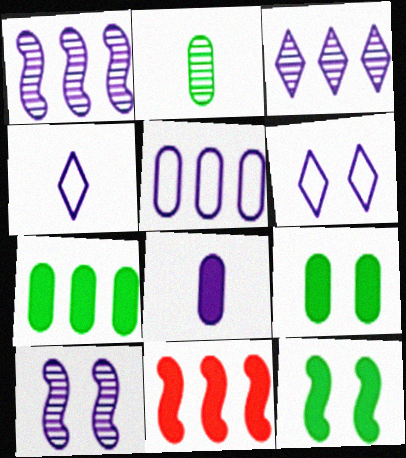[[1, 6, 8], 
[2, 6, 11]]